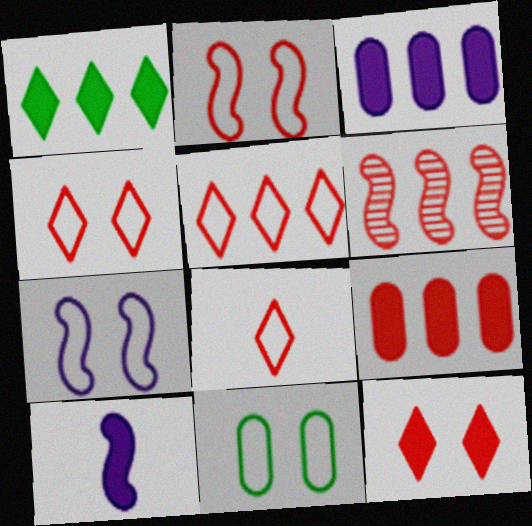[[4, 5, 8], 
[4, 7, 11], 
[5, 6, 9]]